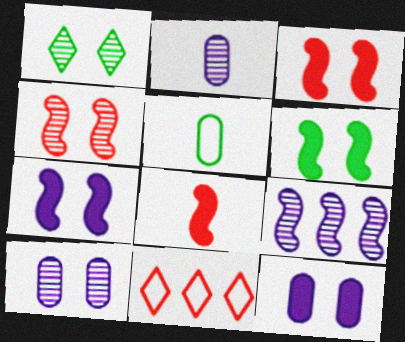[[1, 4, 10], 
[2, 6, 11], 
[3, 6, 7]]